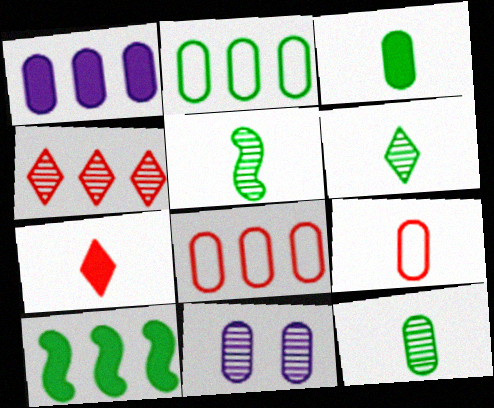[[3, 8, 11], 
[4, 5, 11], 
[5, 6, 12]]